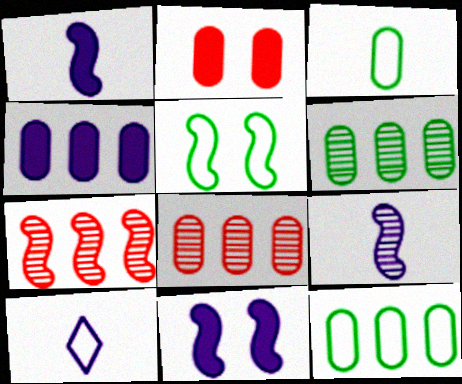[[1, 5, 7], 
[4, 8, 12]]